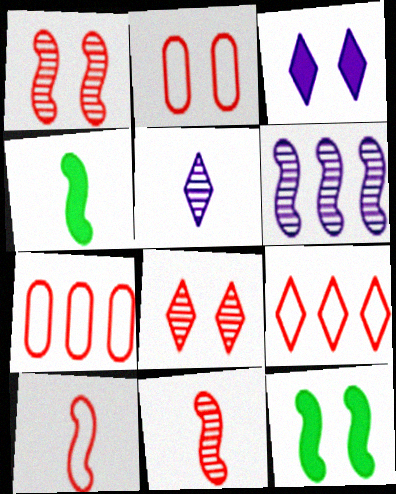[[2, 9, 10], 
[5, 7, 12], 
[6, 10, 12]]